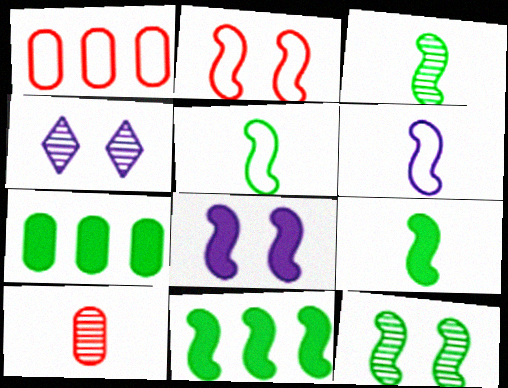[[1, 4, 9], 
[2, 8, 12], 
[3, 5, 9], 
[5, 11, 12]]